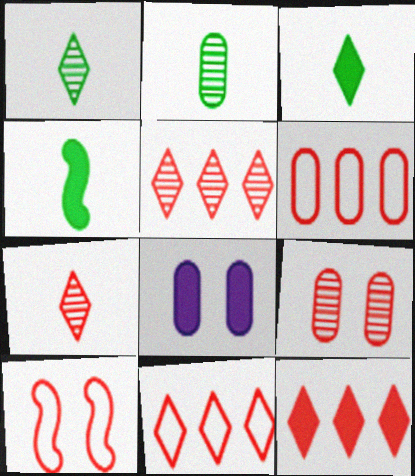[[2, 6, 8], 
[4, 8, 12], 
[5, 11, 12]]